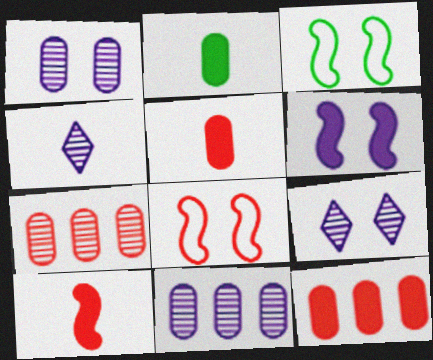[[3, 4, 12]]